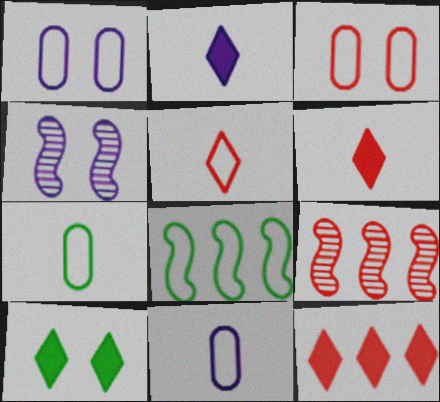[[1, 5, 8], 
[2, 10, 12], 
[3, 4, 10], 
[3, 6, 9], 
[4, 7, 12], 
[9, 10, 11]]